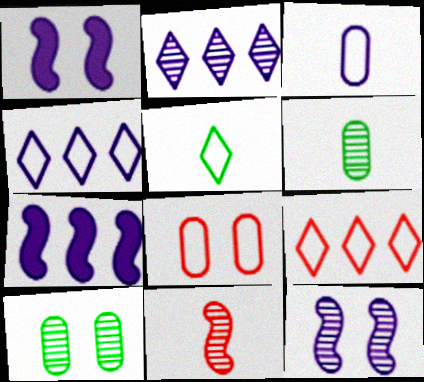[[1, 2, 3], 
[1, 6, 9], 
[2, 10, 11]]